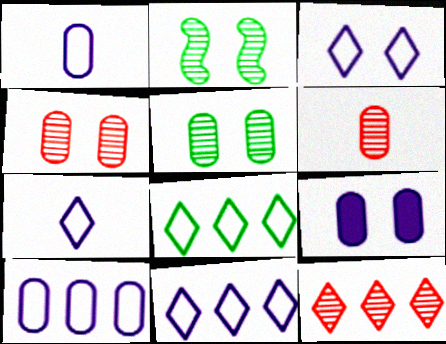[[3, 7, 11]]